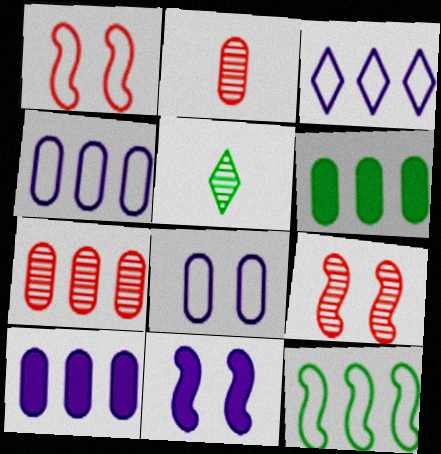[[1, 5, 10], 
[2, 6, 8], 
[4, 6, 7]]